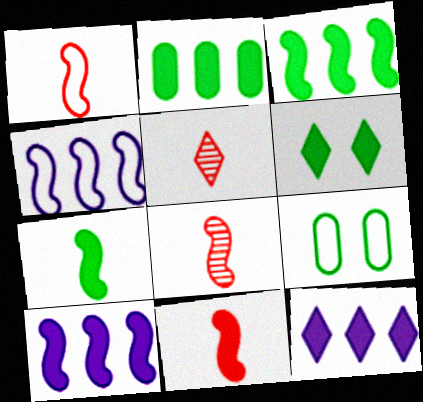[[1, 8, 11], 
[2, 6, 7], 
[5, 9, 10], 
[8, 9, 12]]